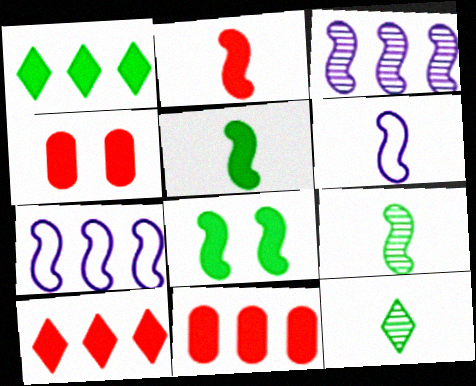[[2, 4, 10], 
[2, 6, 9], 
[4, 7, 12]]